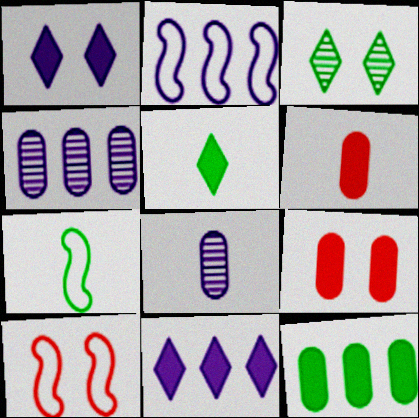[[1, 2, 8], 
[2, 3, 6], 
[2, 4, 11], 
[2, 7, 10], 
[3, 7, 12], 
[4, 5, 10]]